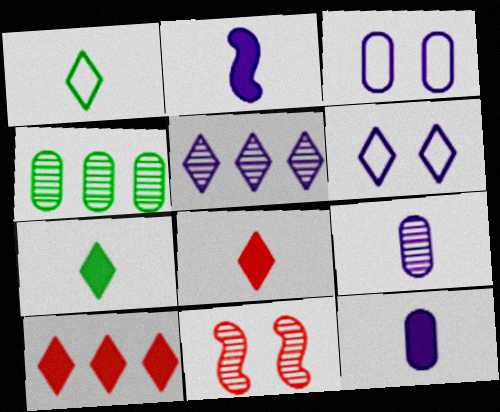[[2, 3, 5]]